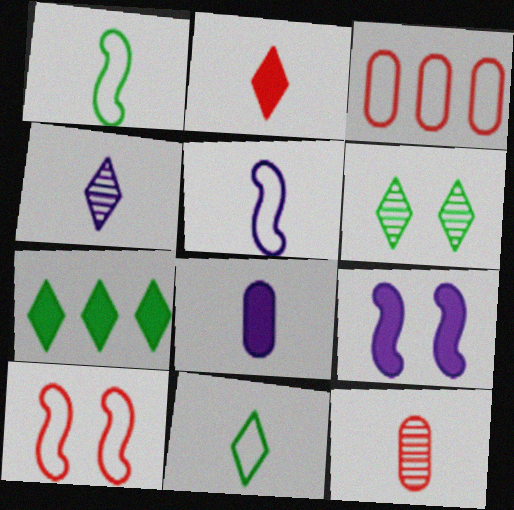[[2, 4, 11], 
[4, 5, 8], 
[6, 7, 11]]